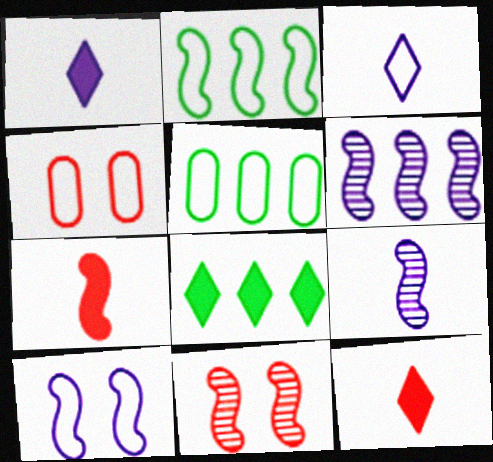[[1, 5, 11], 
[2, 3, 4], 
[4, 8, 9]]